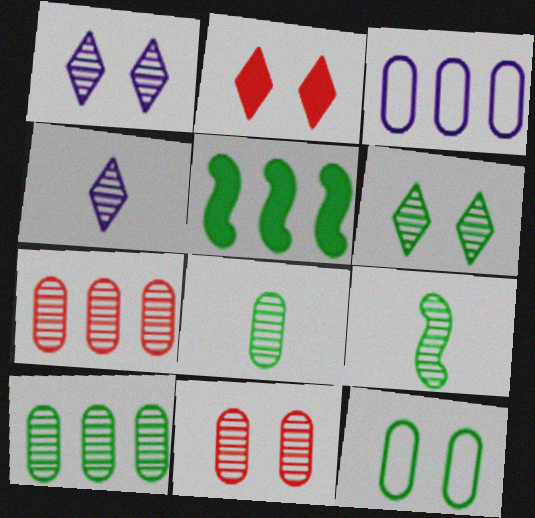[[1, 7, 9], 
[2, 3, 9], 
[6, 9, 10]]